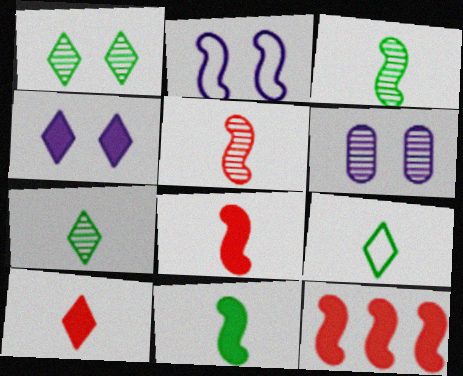[[2, 3, 12], 
[2, 4, 6], 
[6, 9, 12]]